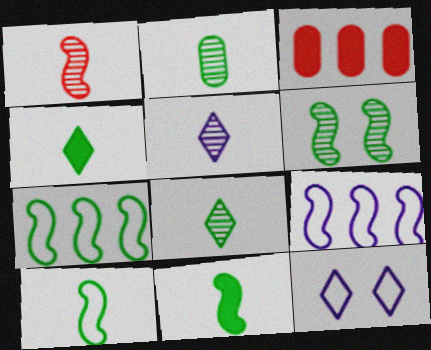[[1, 2, 5], 
[2, 4, 10], 
[6, 7, 11]]